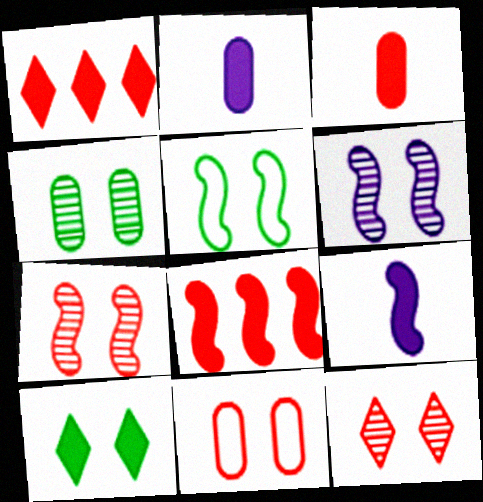[[2, 8, 10], 
[4, 5, 10], 
[4, 6, 12], 
[6, 10, 11]]